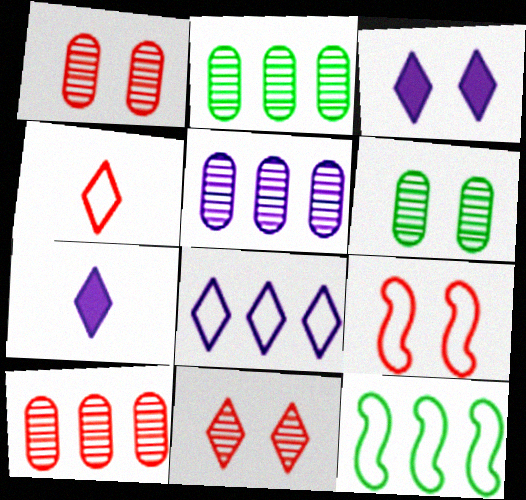[[1, 7, 12], 
[2, 5, 10], 
[2, 7, 9], 
[3, 6, 9]]